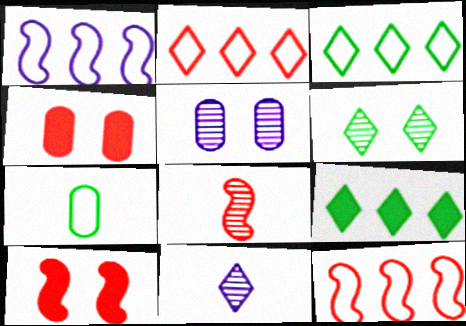[[2, 4, 8], 
[8, 10, 12]]